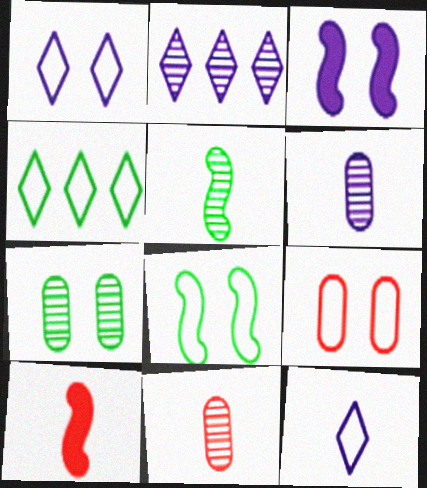[[1, 8, 9], 
[3, 4, 11]]